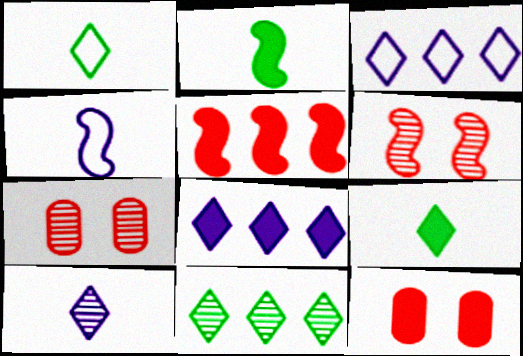[[2, 3, 7], 
[2, 8, 12], 
[4, 11, 12]]